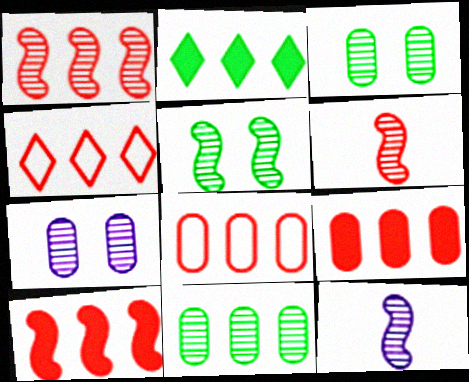[[1, 4, 9], 
[1, 5, 12]]